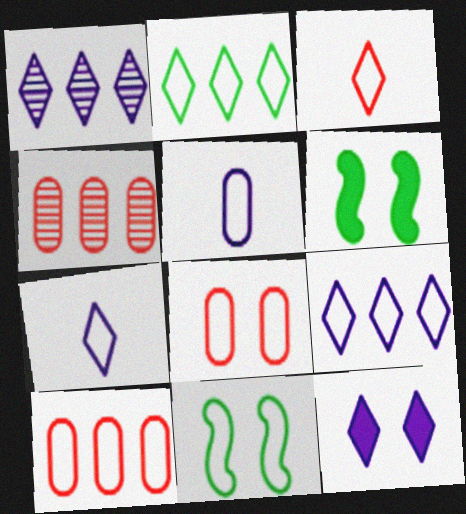[[1, 7, 12], 
[4, 6, 7], 
[7, 10, 11]]